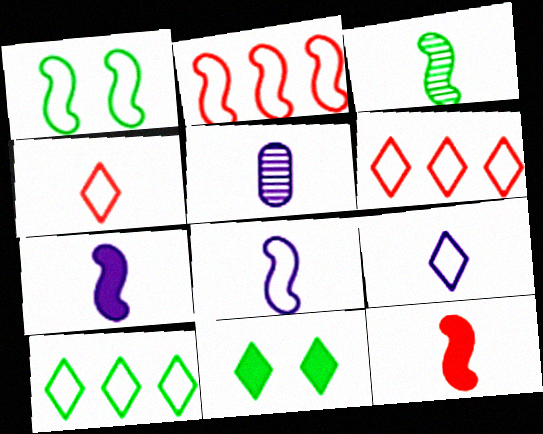[[1, 2, 8], 
[2, 5, 11], 
[3, 8, 12], 
[5, 7, 9]]